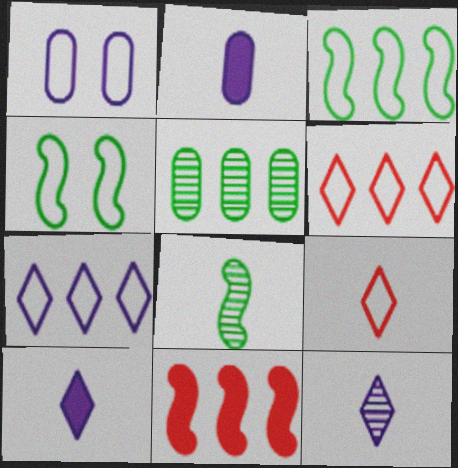[[1, 3, 9], 
[2, 8, 9], 
[5, 7, 11]]